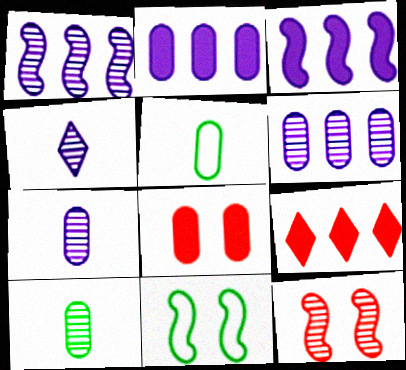[[5, 6, 8], 
[7, 9, 11]]